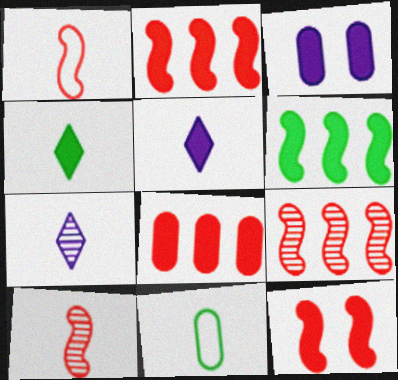[[1, 9, 12], 
[2, 3, 4], 
[5, 10, 11]]